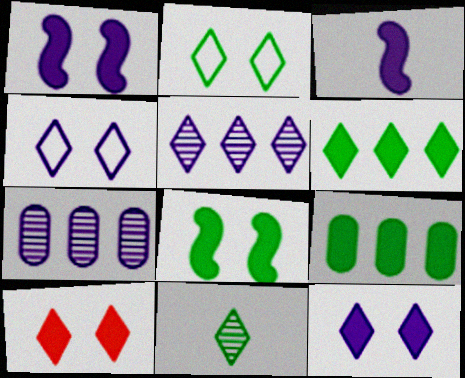[[2, 6, 11], 
[3, 4, 7], 
[3, 9, 10]]